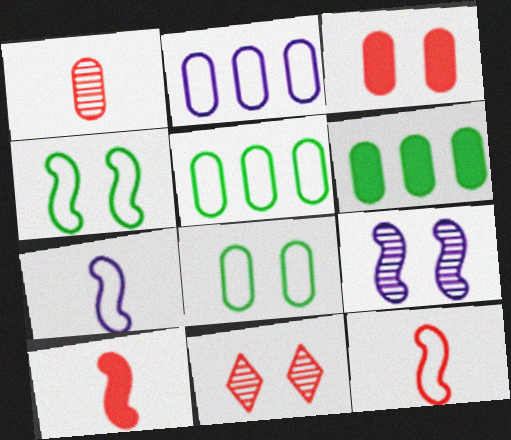[[6, 7, 11]]